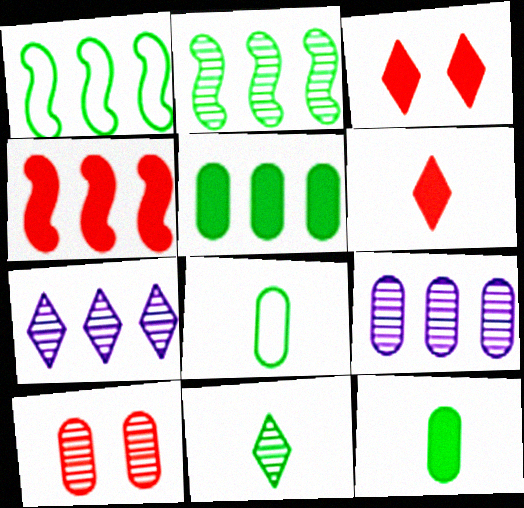[]